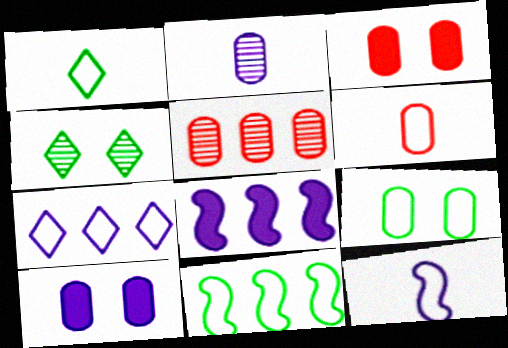[[1, 6, 12], 
[1, 9, 11], 
[3, 5, 6], 
[4, 6, 8]]